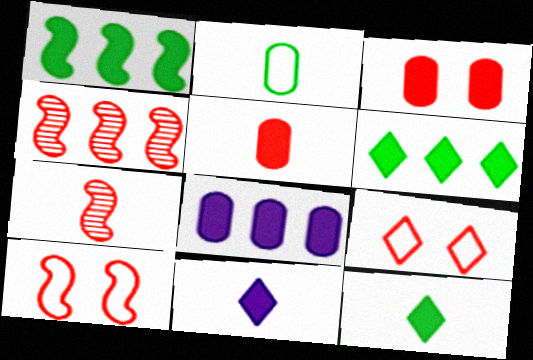[[1, 3, 11], 
[2, 7, 11], 
[4, 5, 9]]